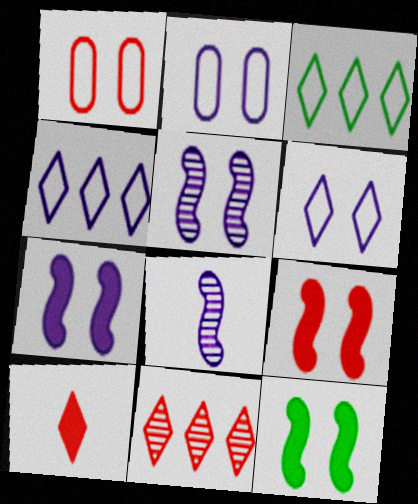[[7, 9, 12]]